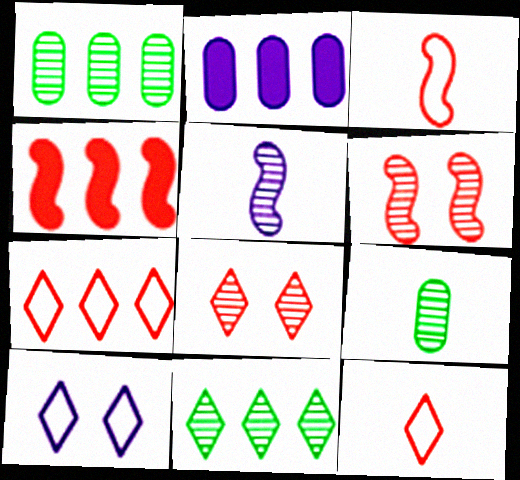[[1, 5, 8], 
[2, 5, 10], 
[3, 4, 6], 
[4, 9, 10]]